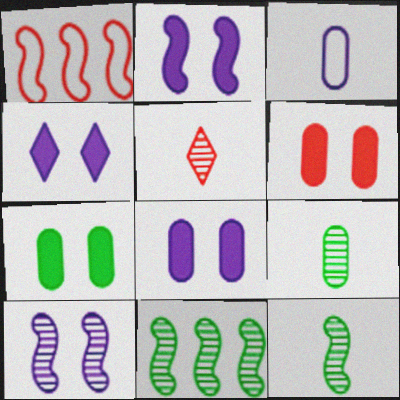[[1, 2, 12], 
[1, 4, 9], 
[1, 5, 6], 
[2, 4, 8], 
[6, 7, 8]]